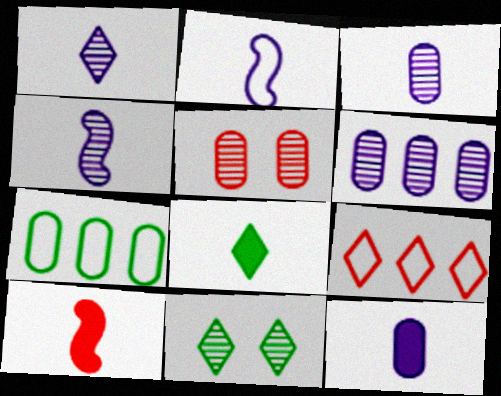[[1, 2, 12], 
[1, 3, 4], 
[5, 7, 12], 
[5, 9, 10], 
[8, 10, 12]]